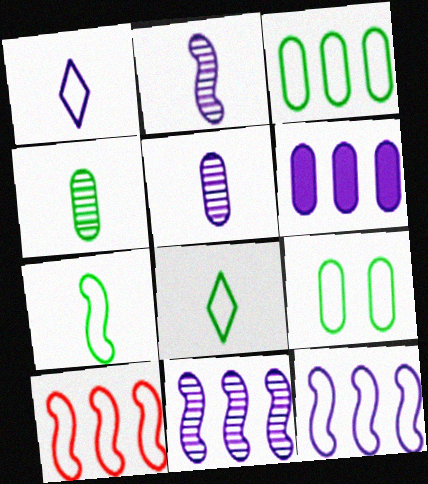[[1, 9, 10]]